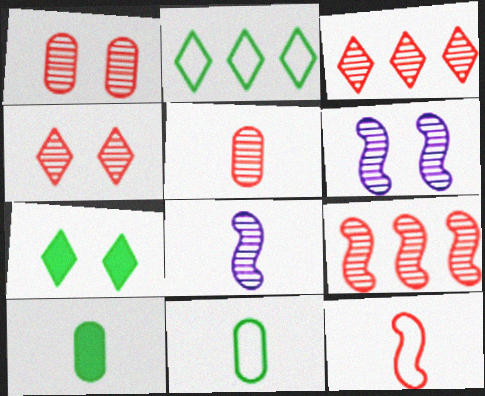[[4, 5, 9]]